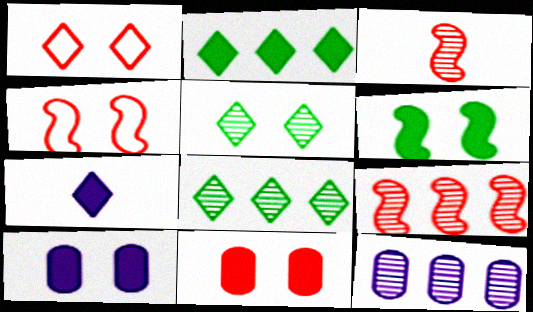[[1, 7, 8], 
[3, 5, 12], 
[4, 5, 10], 
[8, 9, 12]]